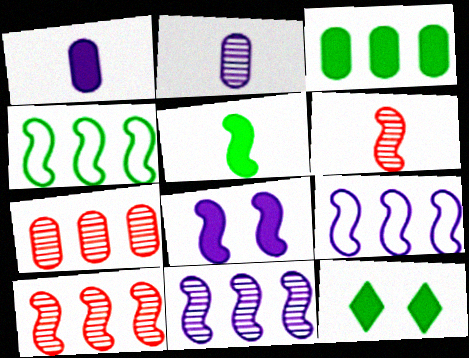[[3, 5, 12], 
[4, 6, 8]]